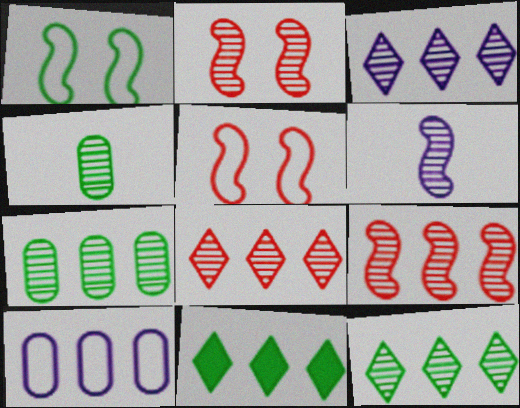[[1, 4, 11], 
[2, 3, 4], 
[3, 7, 9], 
[3, 8, 12], 
[9, 10, 11]]